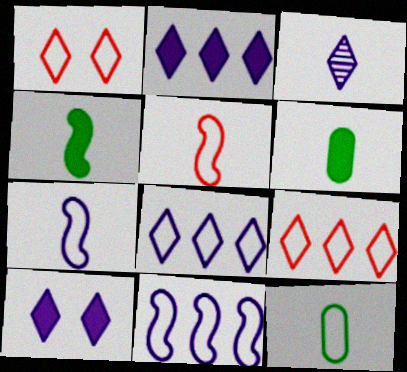[[1, 11, 12], 
[3, 5, 6], 
[3, 8, 10]]